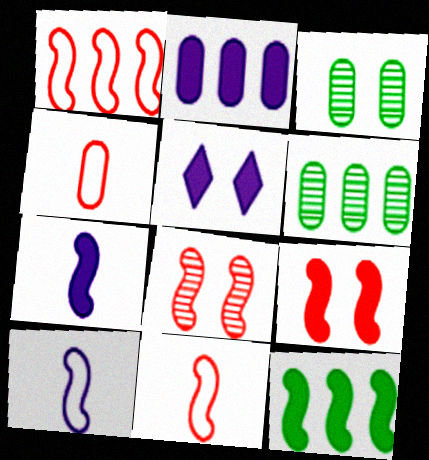[[2, 3, 4], 
[2, 5, 7], 
[5, 6, 11], 
[7, 9, 12], 
[8, 10, 12]]